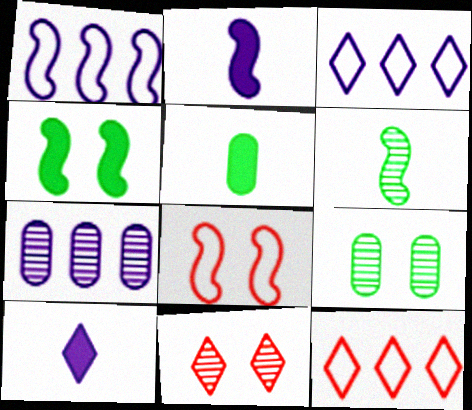[[1, 5, 11], 
[2, 9, 12], 
[6, 7, 11]]